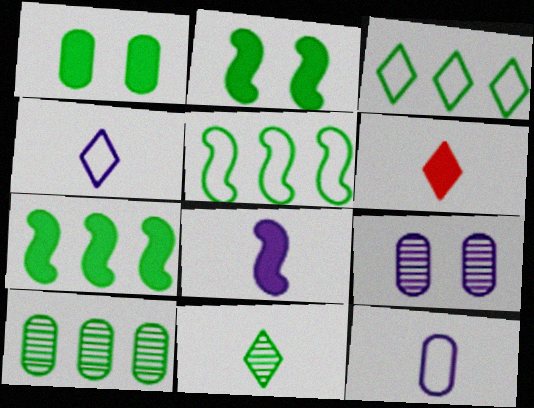[[1, 5, 11], 
[3, 7, 10], 
[4, 6, 11], 
[5, 6, 9]]